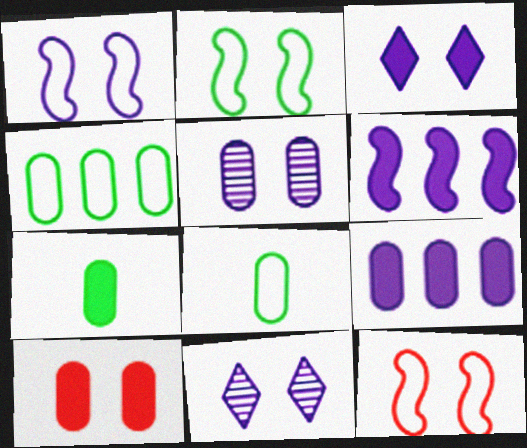[[1, 2, 12], 
[1, 3, 5], 
[2, 10, 11], 
[7, 9, 10]]